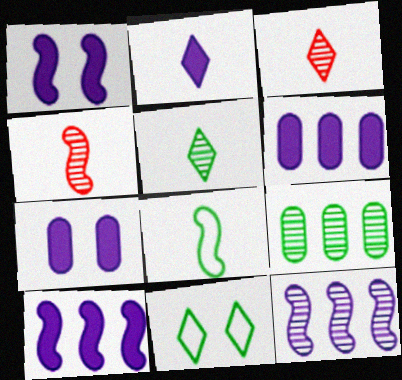[[1, 2, 6], 
[2, 7, 10], 
[4, 6, 11]]